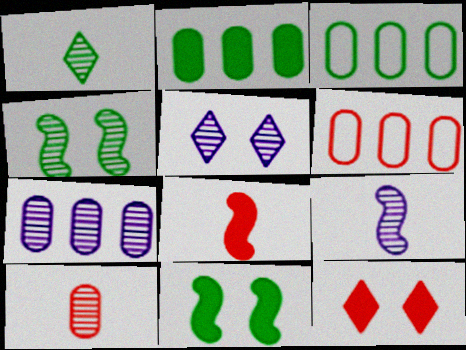[[1, 3, 11], 
[1, 9, 10], 
[2, 6, 7], 
[3, 5, 8], 
[3, 9, 12], 
[5, 7, 9]]